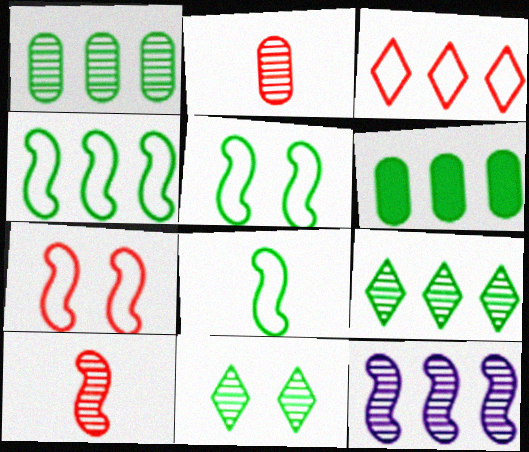[[2, 11, 12], 
[3, 6, 12], 
[4, 5, 8], 
[4, 6, 9], 
[6, 8, 11]]